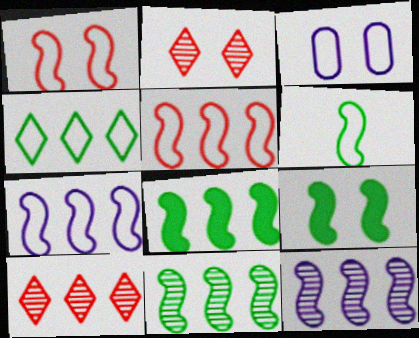[[1, 6, 7], 
[2, 3, 9], 
[5, 8, 12], 
[6, 9, 11]]